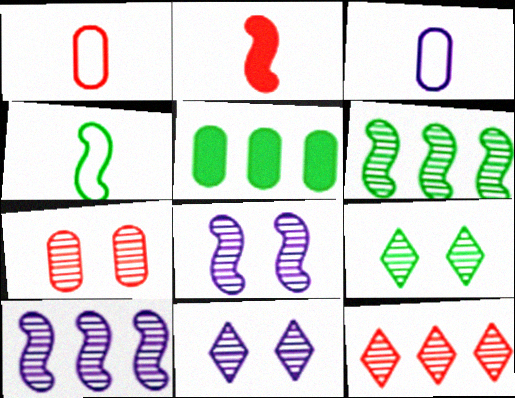[[3, 5, 7], 
[4, 5, 9], 
[7, 8, 9]]